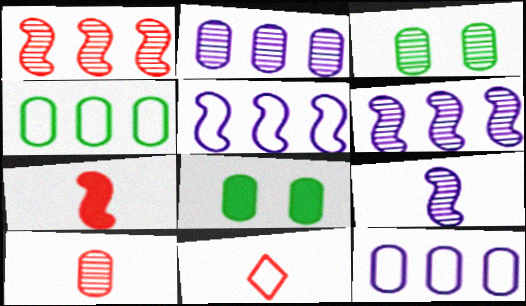[[2, 3, 10], 
[6, 8, 11], 
[7, 10, 11], 
[8, 10, 12]]